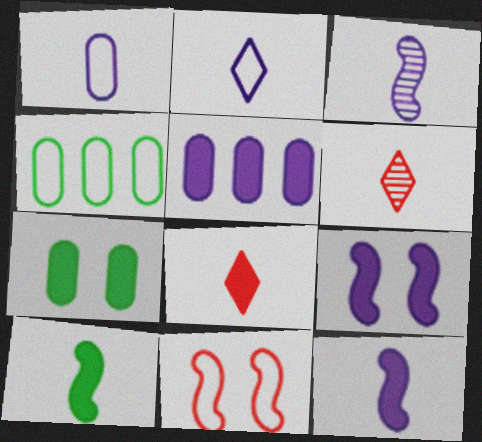[[1, 6, 10], 
[2, 4, 11], 
[4, 6, 9]]